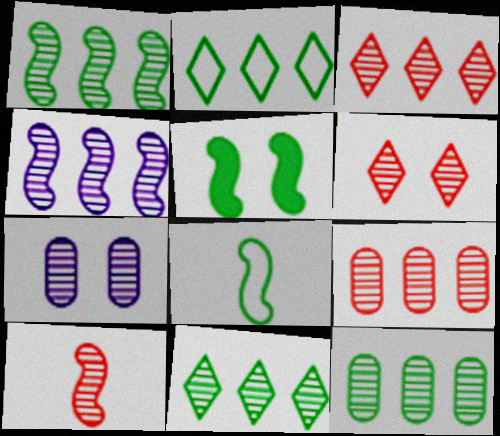[[1, 5, 8], 
[1, 11, 12], 
[3, 4, 12], 
[4, 9, 11], 
[6, 9, 10], 
[7, 10, 11]]